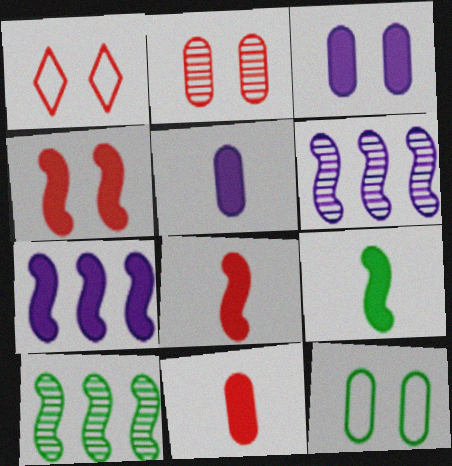[[1, 2, 4], 
[1, 5, 10], 
[2, 3, 12], 
[4, 7, 9]]